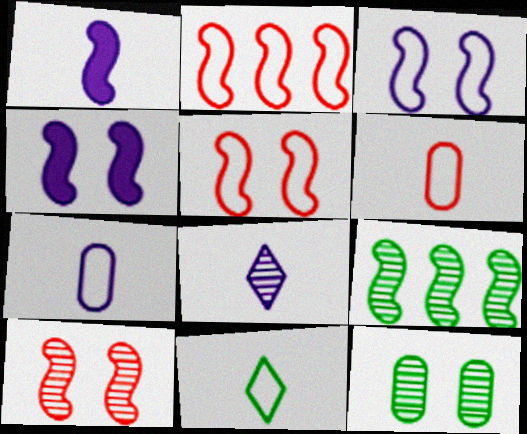[[1, 5, 9], 
[1, 7, 8]]